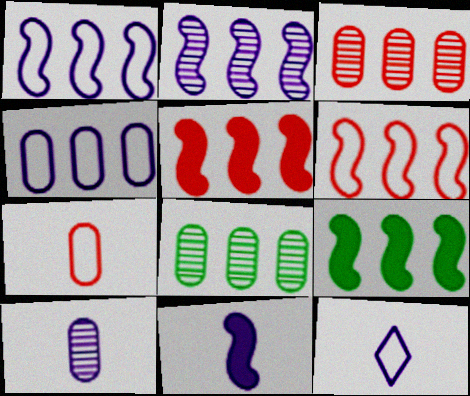[[2, 6, 9], 
[10, 11, 12]]